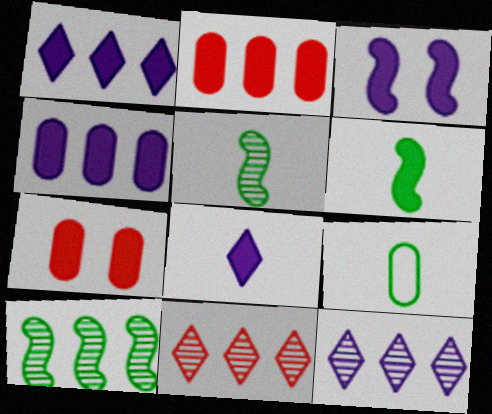[[1, 6, 7], 
[3, 4, 8], 
[3, 9, 11]]